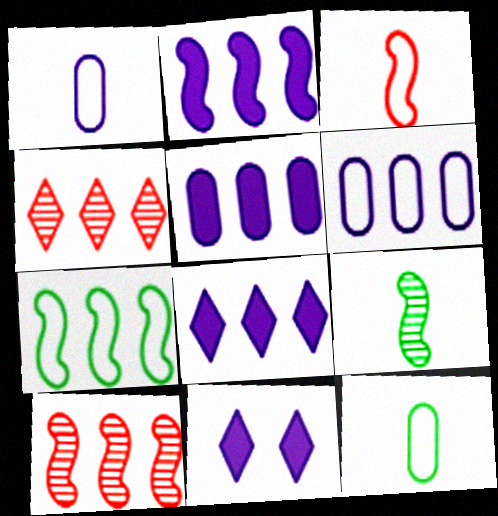[[2, 5, 8], 
[2, 7, 10], 
[4, 5, 7], 
[10, 11, 12]]